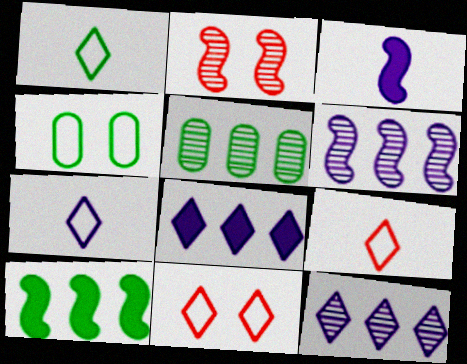[[1, 7, 9], 
[3, 5, 11]]